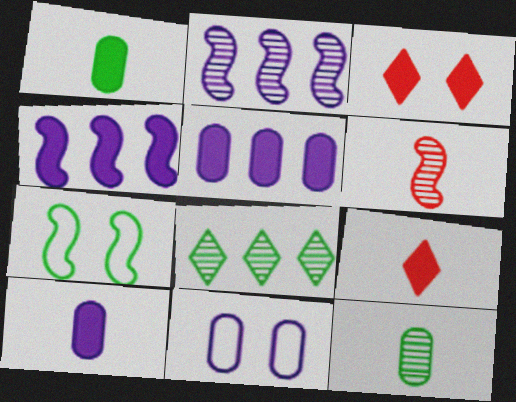[[1, 3, 4], 
[1, 7, 8], 
[4, 6, 7]]